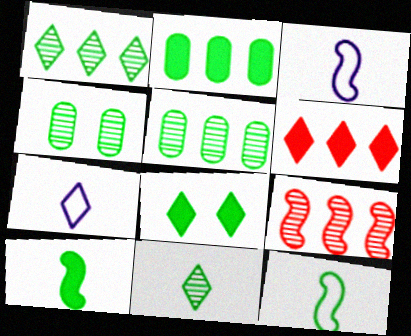[[2, 8, 10], 
[3, 4, 6], 
[5, 8, 12]]